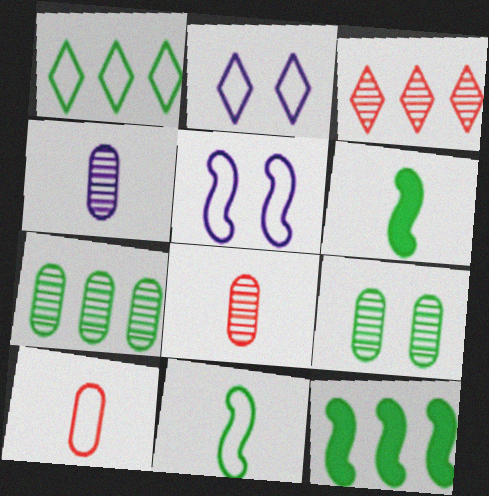[[1, 5, 10], 
[1, 6, 9], 
[1, 7, 12], 
[2, 8, 12]]